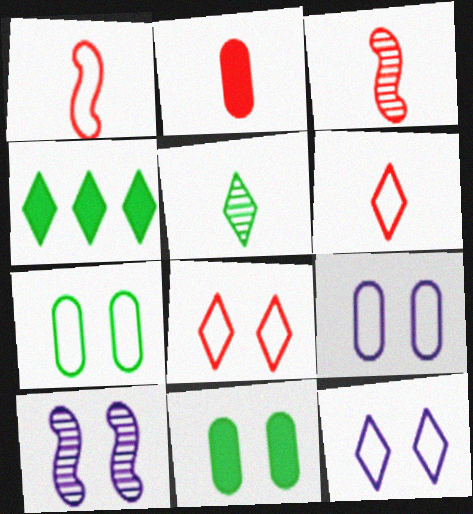[[2, 3, 6], 
[3, 4, 9], 
[8, 10, 11]]